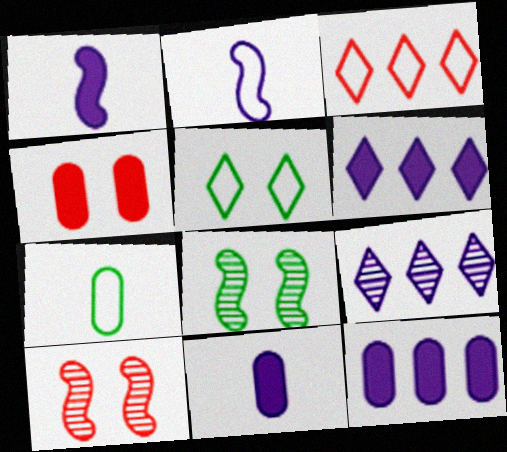[[3, 8, 11], 
[6, 7, 10]]